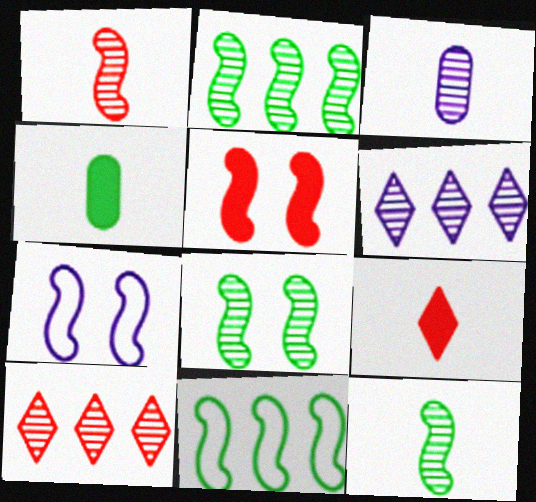[[2, 8, 12], 
[3, 8, 10], 
[4, 7, 10], 
[5, 7, 8]]